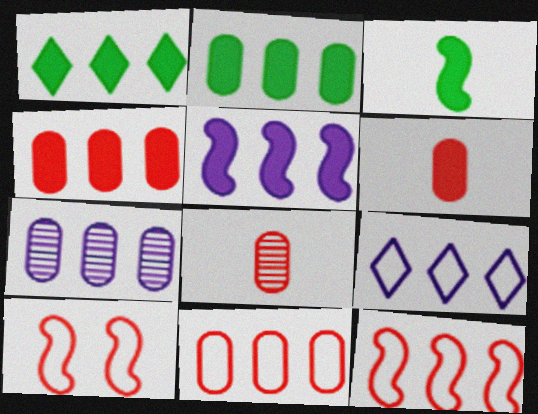[[1, 4, 5], 
[1, 7, 12], 
[2, 7, 11], 
[5, 7, 9]]